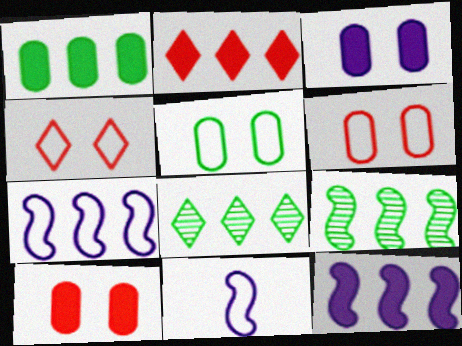[[1, 2, 12], 
[8, 10, 11]]